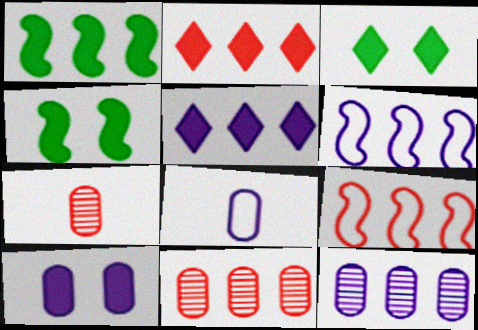[[2, 9, 11], 
[3, 6, 7], 
[5, 6, 12], 
[8, 10, 12]]